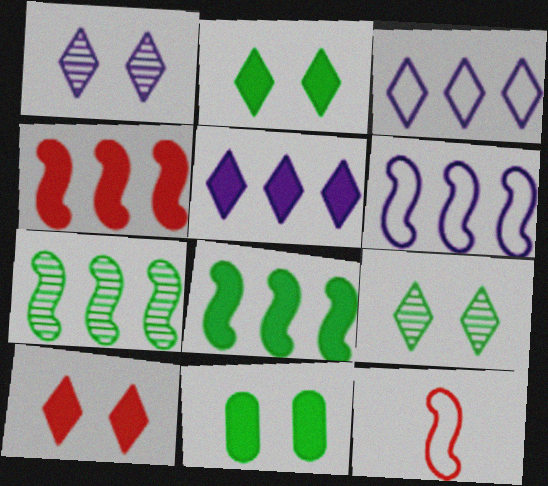[[4, 6, 7]]